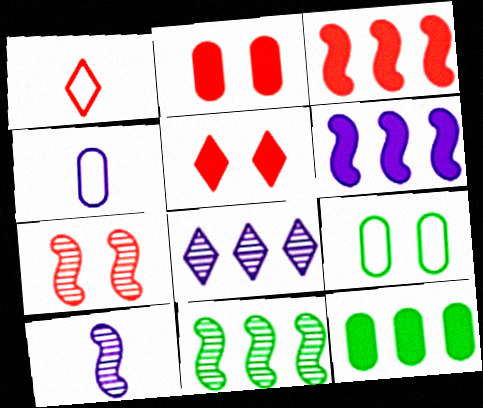[[4, 5, 11], 
[7, 10, 11]]